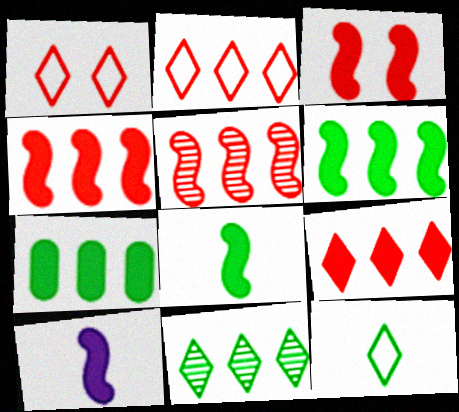[[3, 6, 10]]